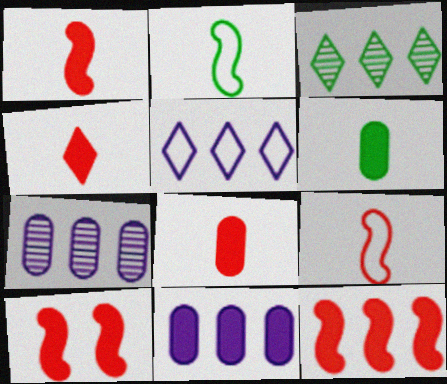[[1, 4, 8], 
[1, 10, 12]]